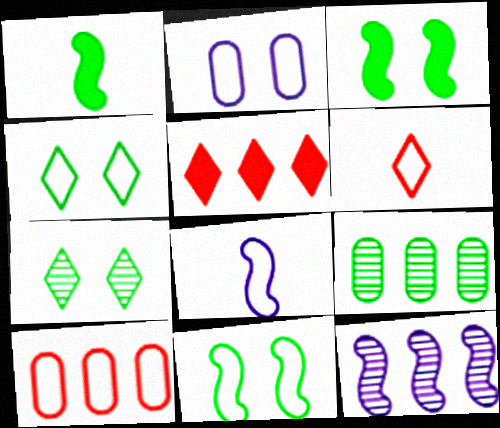[[1, 4, 9], 
[4, 8, 10]]